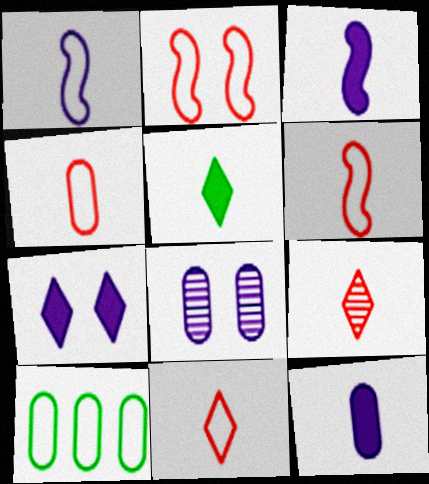[[4, 6, 11]]